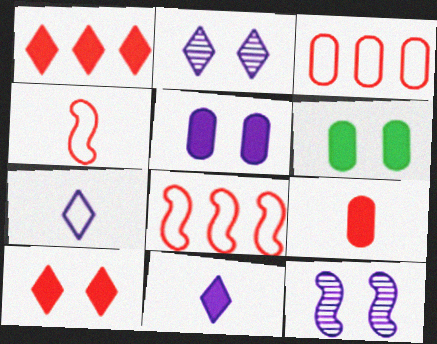[]